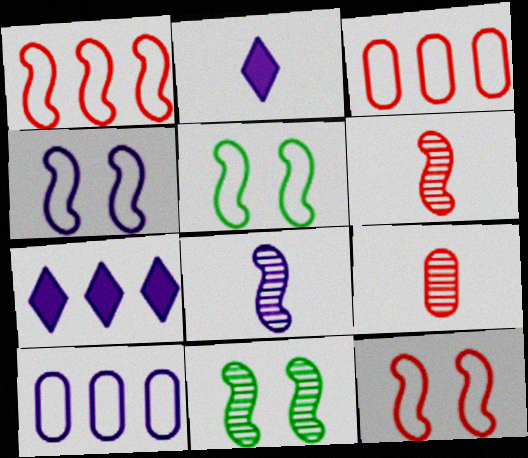[[2, 3, 11], 
[4, 5, 12], 
[5, 7, 9]]